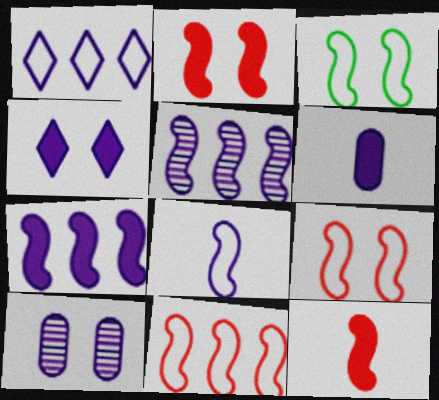[[3, 5, 12], 
[3, 8, 11], 
[4, 6, 7]]